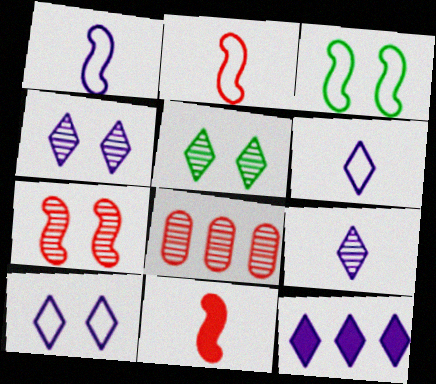[[4, 6, 12], 
[9, 10, 12]]